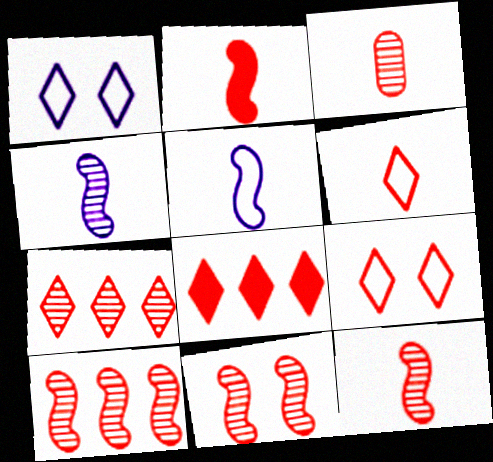[[2, 3, 6], 
[3, 7, 11], 
[10, 11, 12]]